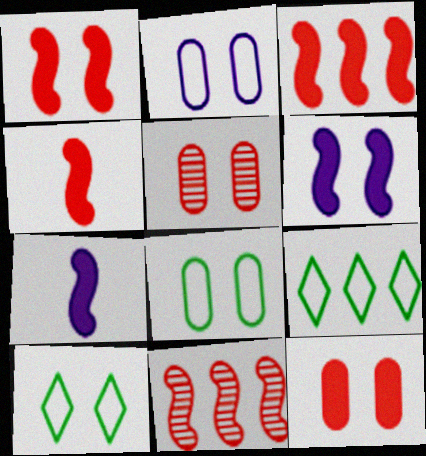[[1, 3, 4], 
[5, 6, 10], 
[5, 7, 9]]